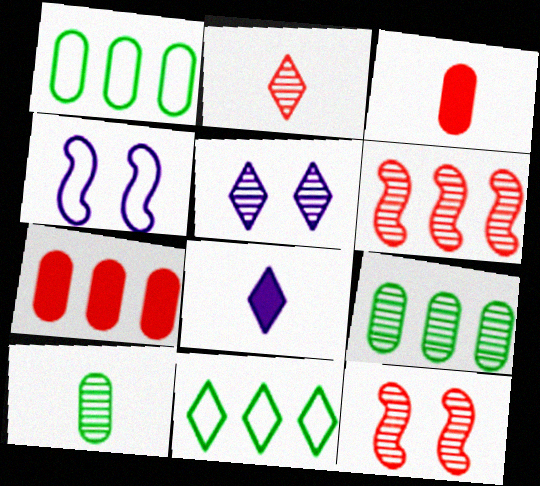[[1, 8, 12], 
[5, 6, 10]]